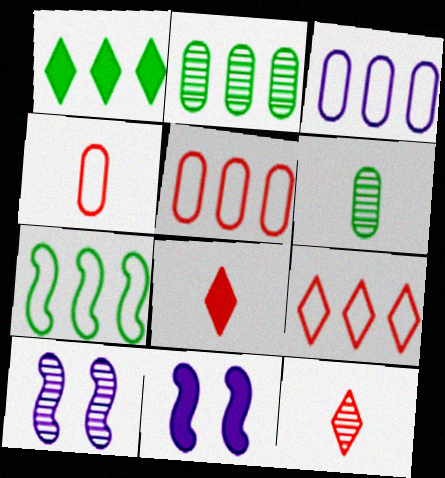[[1, 2, 7], 
[1, 4, 10], 
[2, 10, 12], 
[3, 7, 9], 
[6, 9, 11]]